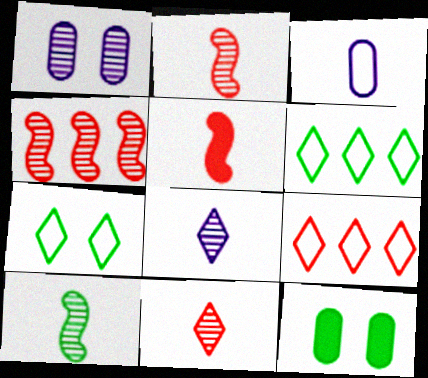[[1, 5, 6], 
[6, 10, 12]]